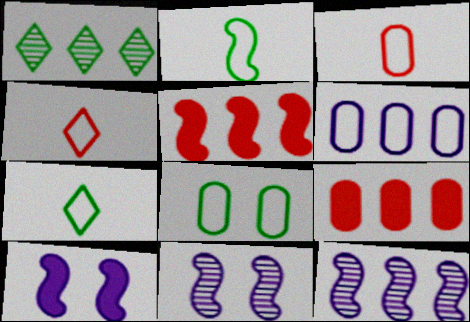[[1, 3, 10], 
[1, 5, 6], 
[2, 5, 11], 
[3, 6, 8], 
[7, 9, 11]]